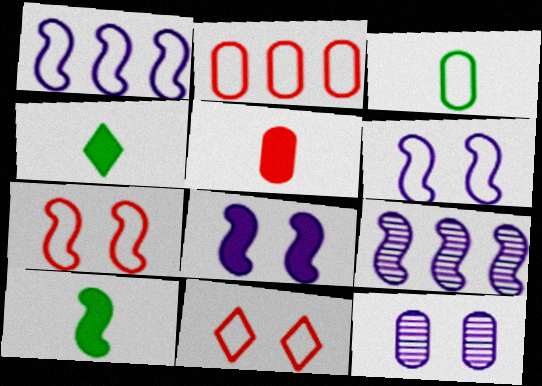[[1, 3, 11], 
[7, 9, 10]]